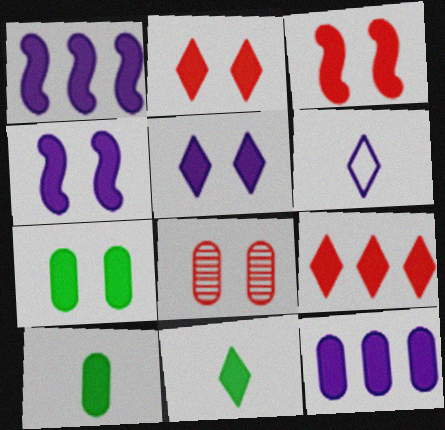[[1, 2, 10], 
[2, 4, 7], 
[3, 5, 7], 
[3, 11, 12], 
[4, 9, 10], 
[5, 9, 11]]